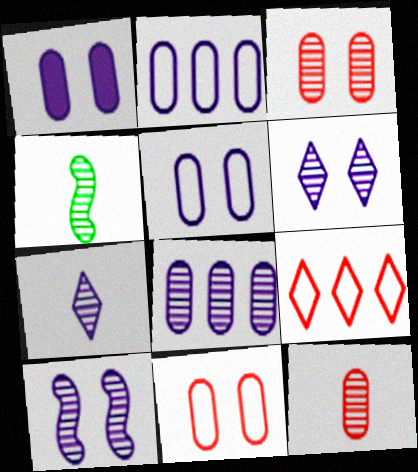[[1, 4, 9], 
[4, 7, 12], 
[7, 8, 10]]